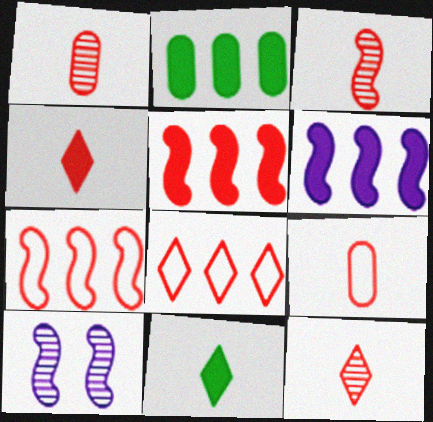[[1, 3, 12], 
[3, 4, 9]]